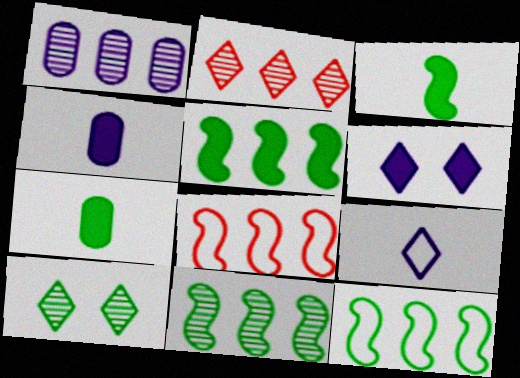[[1, 2, 11], 
[4, 8, 10], 
[5, 11, 12], 
[7, 10, 12]]